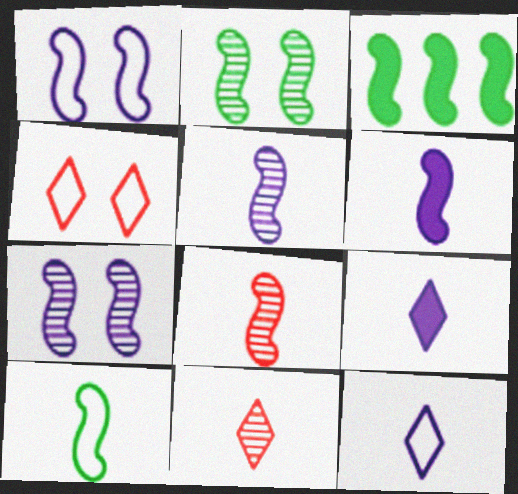[[1, 3, 8], 
[2, 3, 10], 
[6, 8, 10]]